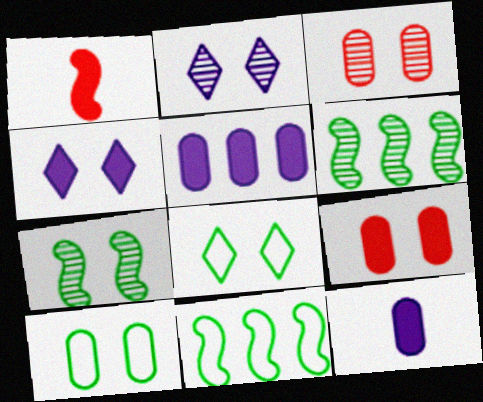[[2, 3, 7]]